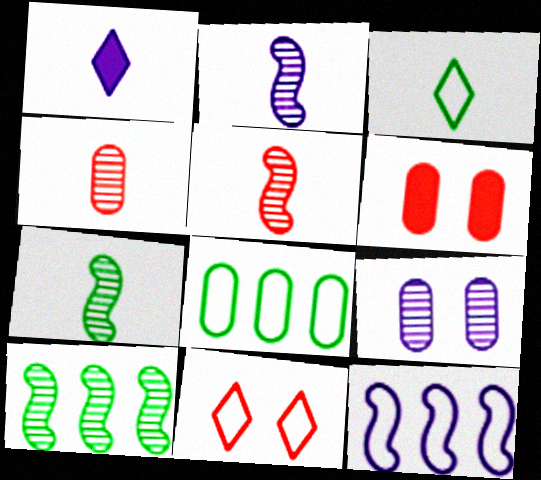[[1, 9, 12], 
[2, 5, 7]]